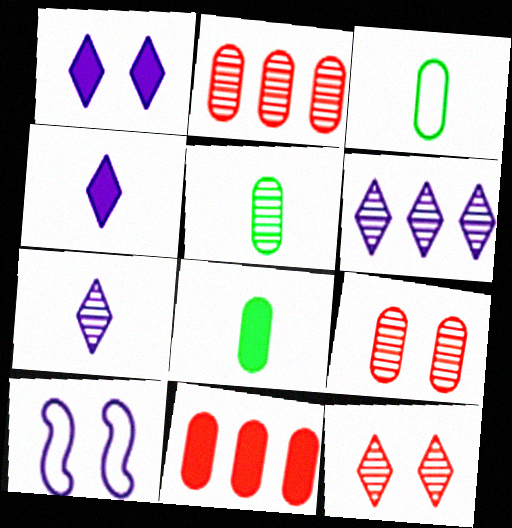[[3, 5, 8]]